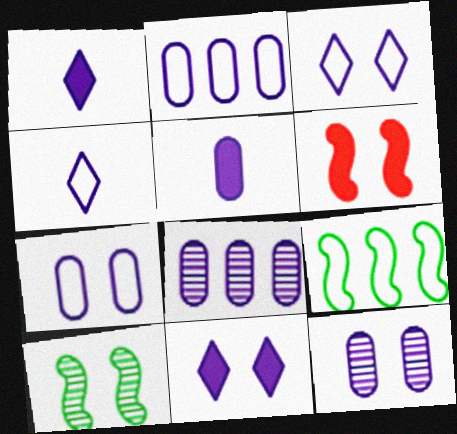[[2, 5, 12], 
[5, 7, 8]]